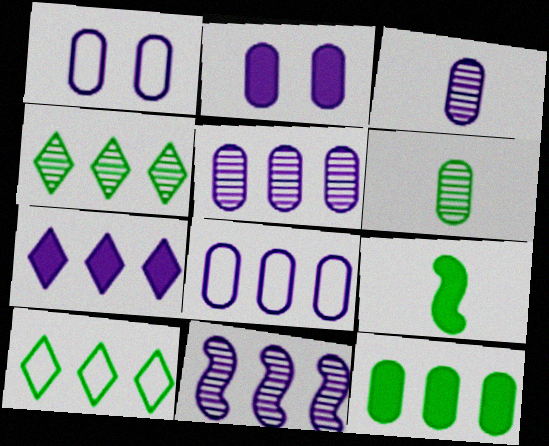[[2, 3, 8], 
[7, 8, 11]]